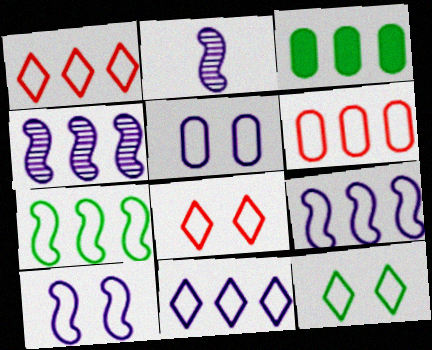[[1, 3, 4], 
[2, 3, 8], 
[6, 7, 11]]